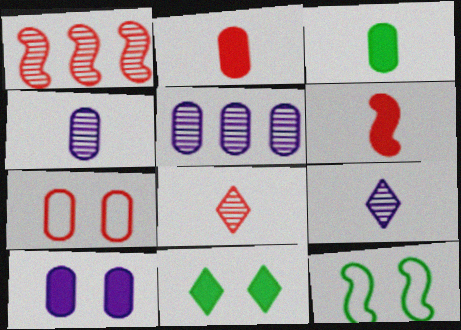[[3, 5, 7]]